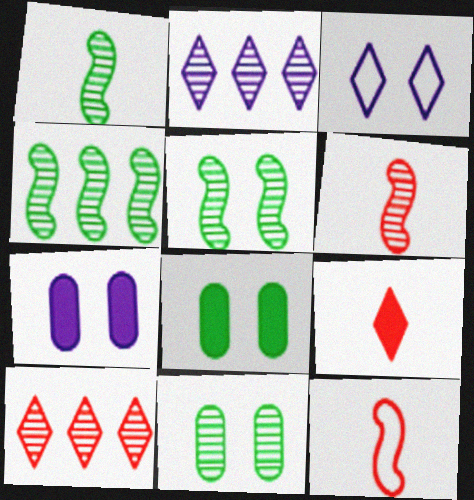[[1, 4, 5], 
[2, 6, 11], 
[2, 8, 12]]